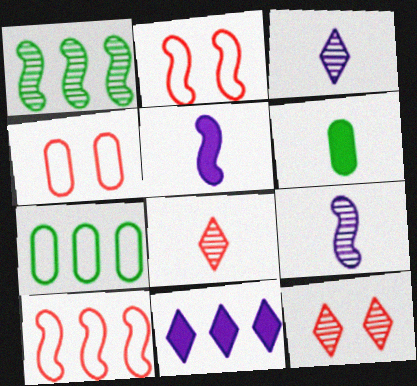[[1, 2, 5], 
[5, 7, 12]]